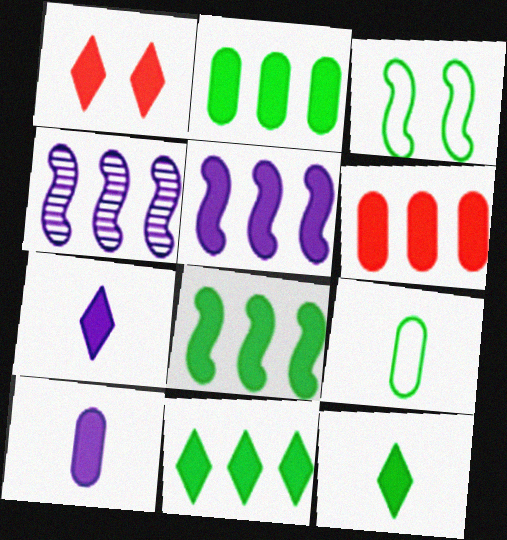[[1, 4, 9], 
[1, 7, 11], 
[1, 8, 10], 
[2, 8, 11], 
[5, 6, 11]]